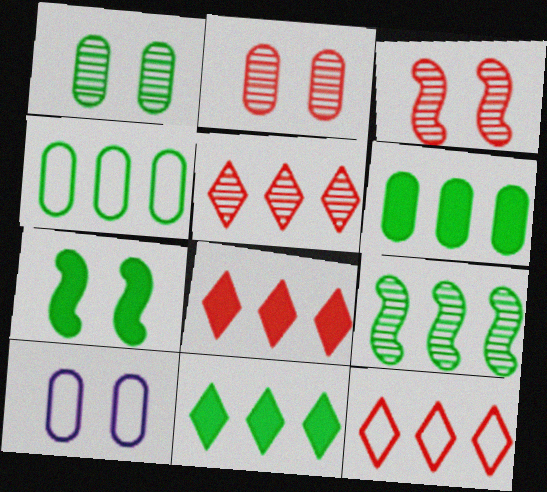[[4, 9, 11], 
[5, 8, 12]]